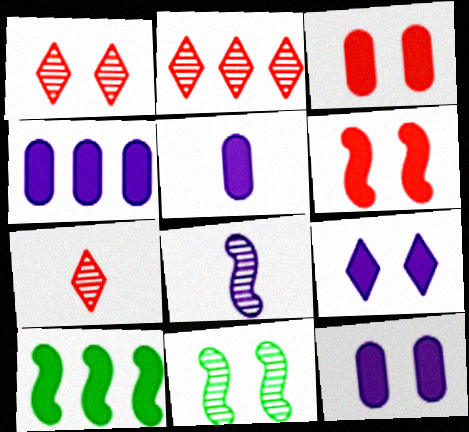[[1, 2, 7], 
[4, 5, 12]]